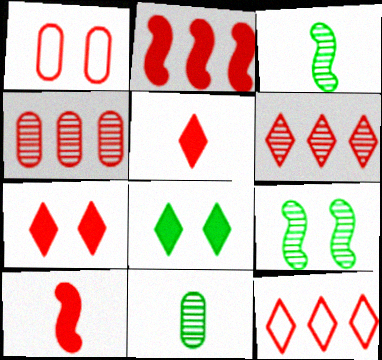[[1, 6, 10], 
[2, 4, 12]]